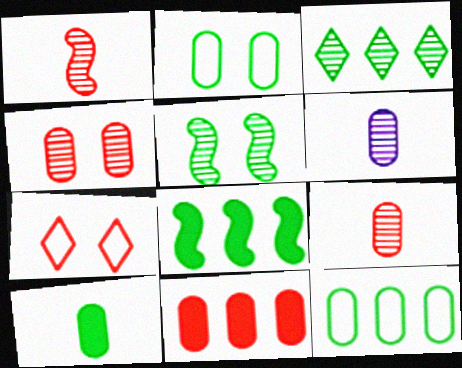[[1, 7, 11], 
[2, 6, 11], 
[3, 8, 12], 
[6, 7, 8]]